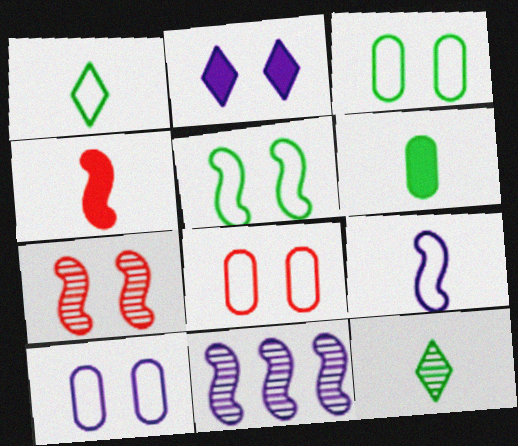[[2, 3, 7], 
[3, 8, 10], 
[4, 5, 11]]